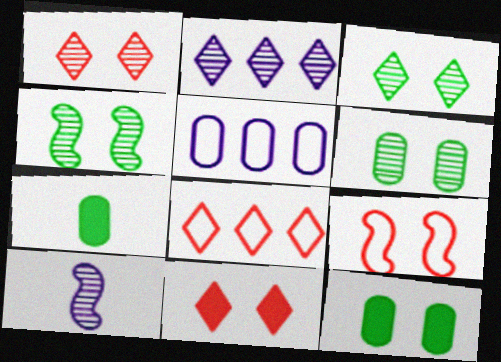[[2, 7, 9], 
[3, 4, 6], 
[8, 10, 12]]